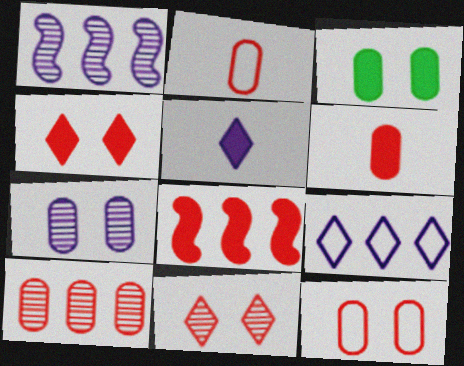[[2, 8, 11], 
[3, 5, 8], 
[3, 7, 12], 
[4, 6, 8], 
[6, 10, 12]]